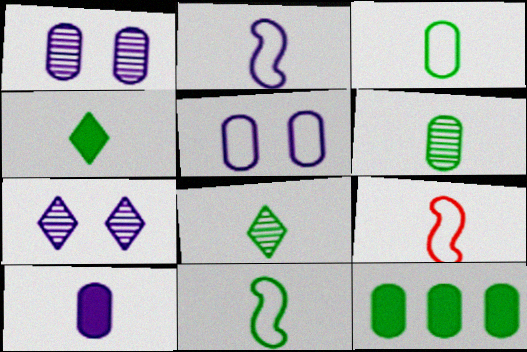[[2, 9, 11], 
[4, 6, 11], 
[7, 9, 12], 
[8, 9, 10]]